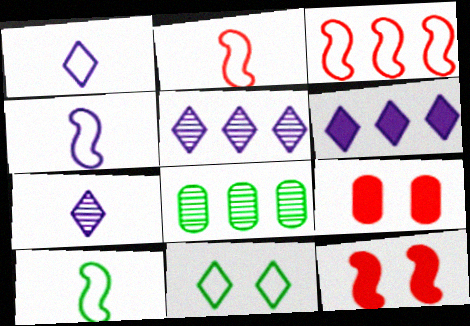[[1, 8, 12], 
[2, 4, 10], 
[3, 6, 8], 
[5, 9, 10]]